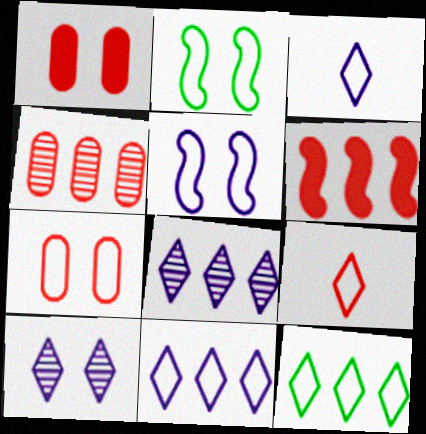[[1, 2, 10]]